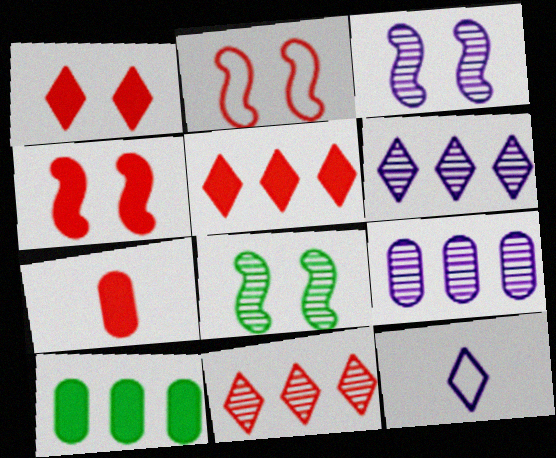[[2, 7, 11], 
[4, 5, 7]]